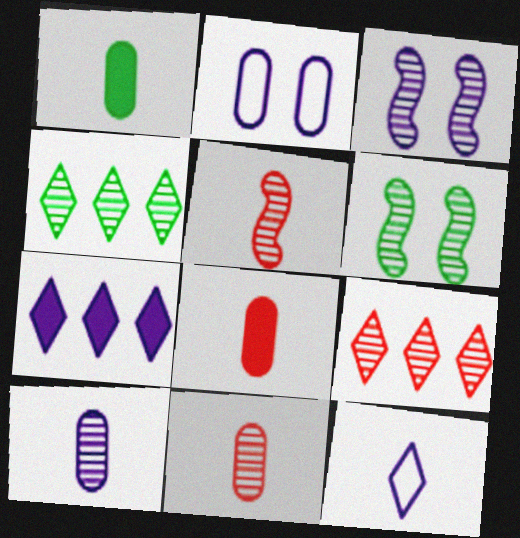[[1, 5, 12], 
[3, 4, 11], 
[6, 9, 10]]